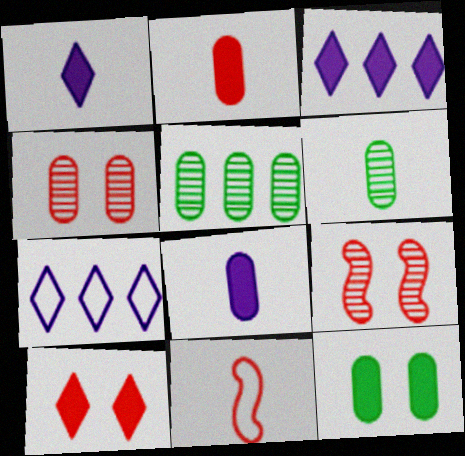[[1, 6, 11]]